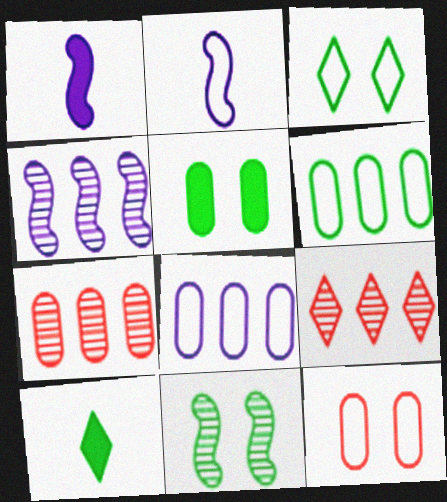[[1, 3, 7], 
[2, 5, 9], 
[3, 5, 11], 
[4, 10, 12], 
[6, 10, 11]]